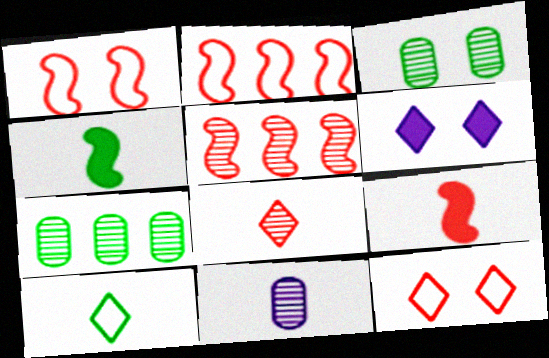[[1, 3, 6], 
[1, 5, 9], 
[9, 10, 11]]